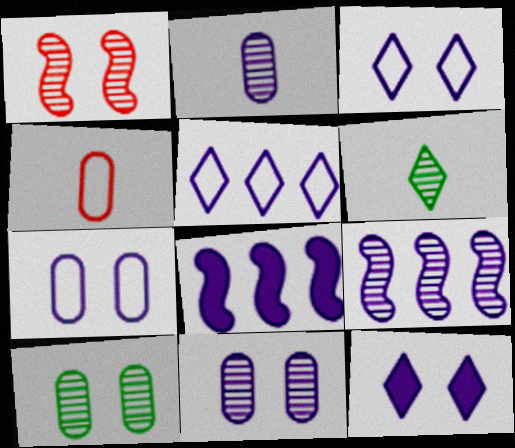[[2, 3, 8]]